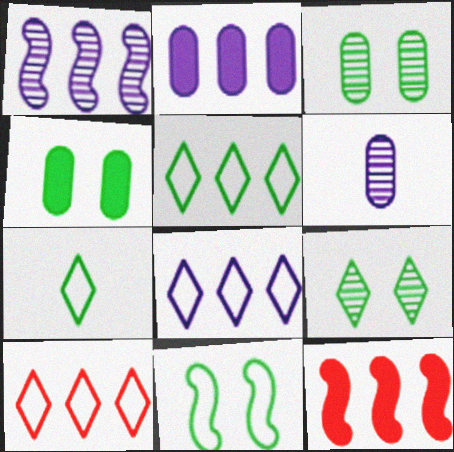[[1, 2, 8], 
[4, 9, 11], 
[5, 8, 10]]